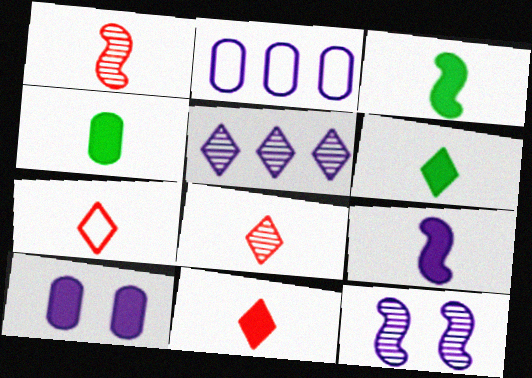[[3, 4, 6], 
[4, 9, 11], 
[7, 8, 11]]